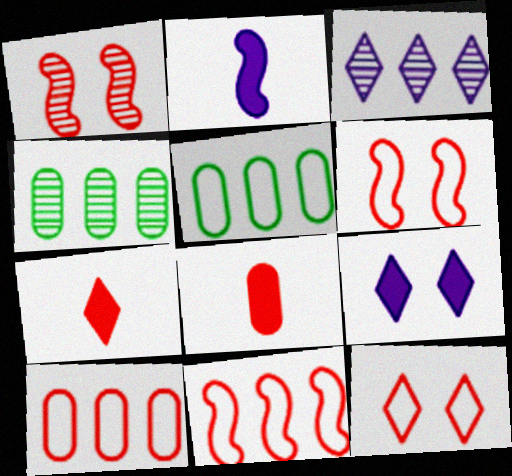[[1, 7, 10], 
[2, 4, 12]]